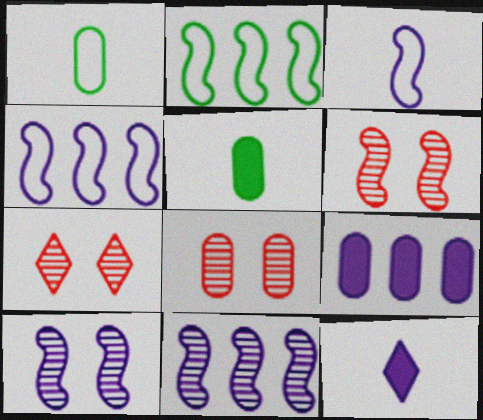[[1, 8, 9], 
[2, 8, 12], 
[4, 5, 7], 
[6, 7, 8]]